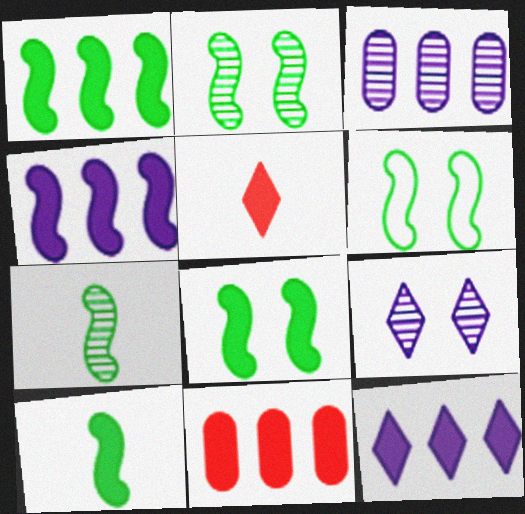[[1, 6, 7], 
[1, 8, 10], 
[1, 11, 12], 
[2, 6, 8], 
[3, 5, 6]]